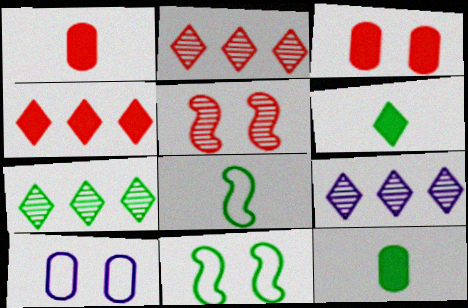[[1, 9, 11], 
[2, 7, 9], 
[3, 8, 9], 
[7, 11, 12]]